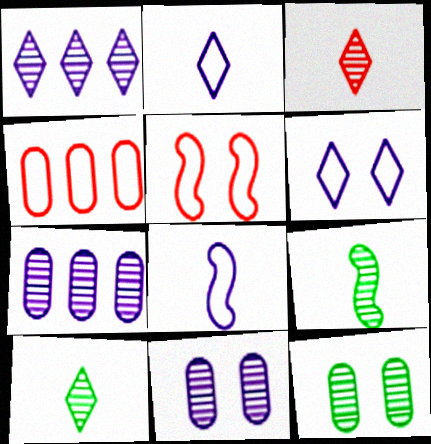[]